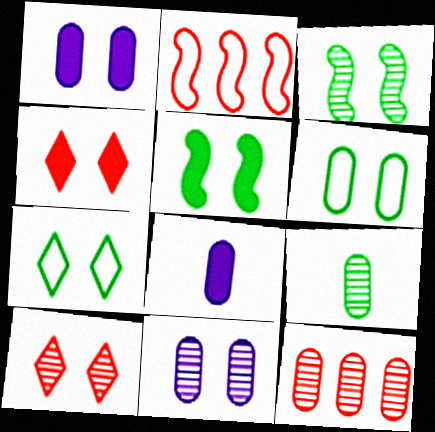[[1, 4, 5], 
[3, 10, 11], 
[6, 8, 12], 
[9, 11, 12]]